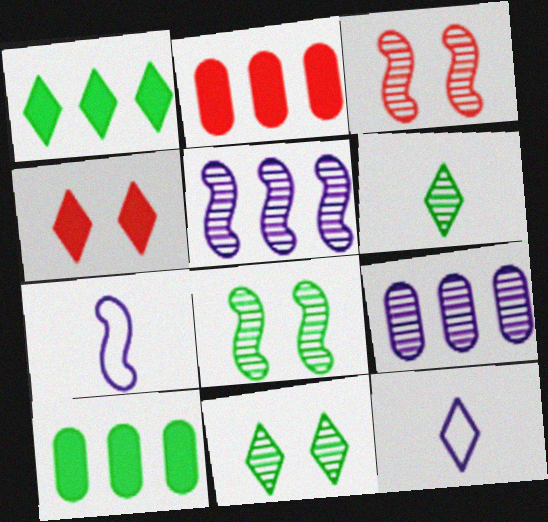[[2, 7, 11], 
[2, 8, 12], 
[3, 6, 9], 
[3, 10, 12]]